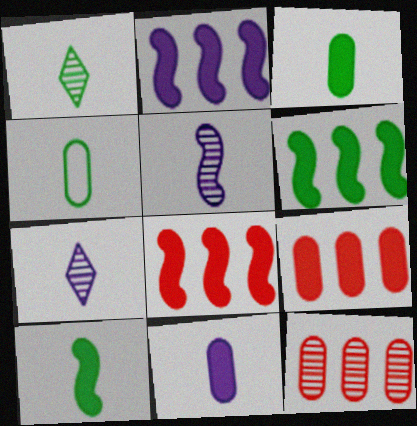[[1, 4, 10], 
[2, 6, 8]]